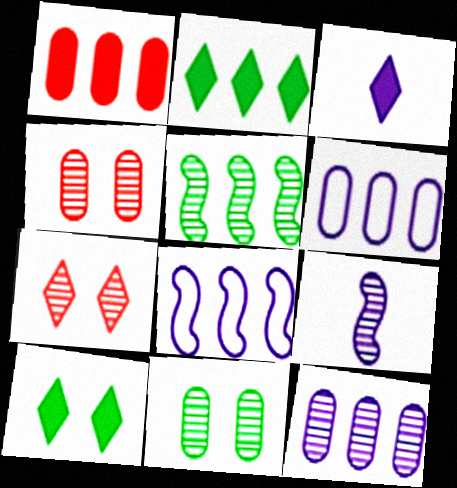[]